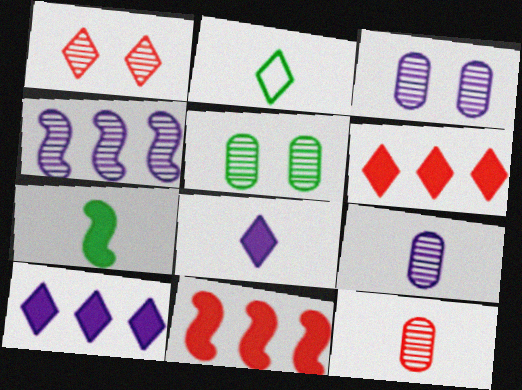[[1, 2, 10], 
[2, 3, 11]]